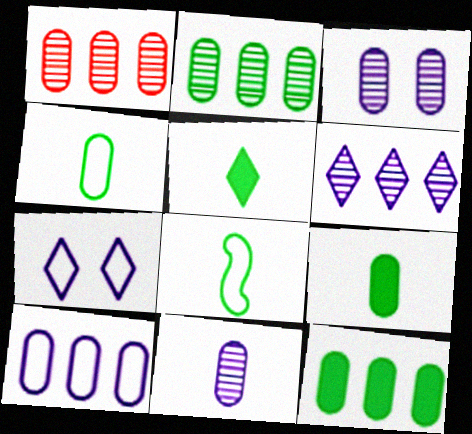[[1, 10, 12]]